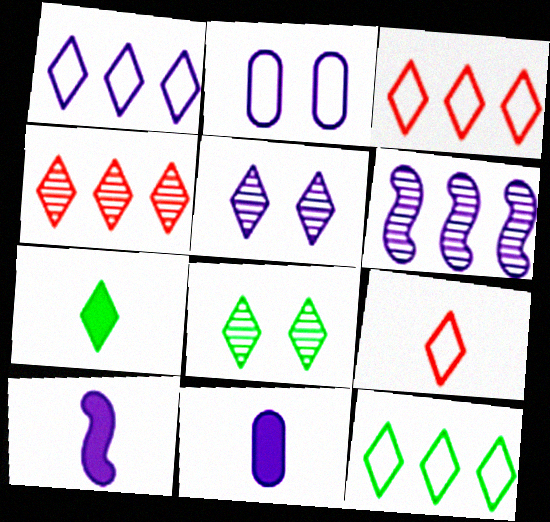[[1, 3, 12], 
[3, 5, 7], 
[7, 8, 12]]